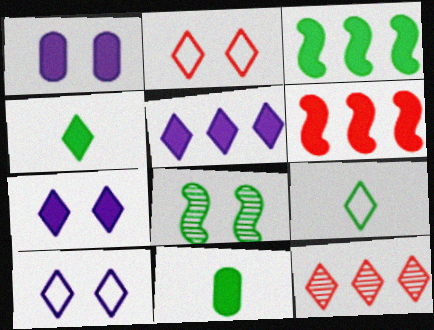[[1, 2, 8], 
[1, 4, 6], 
[4, 10, 12], 
[6, 7, 11], 
[7, 9, 12]]